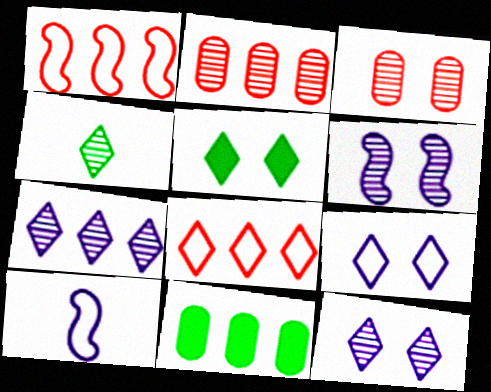[[1, 7, 11], 
[2, 4, 6], 
[2, 5, 10]]